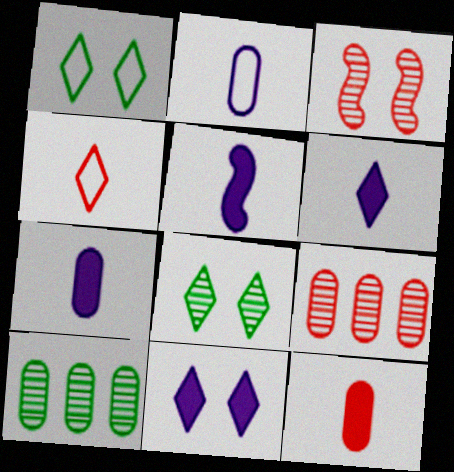[[1, 5, 9], 
[5, 6, 7]]